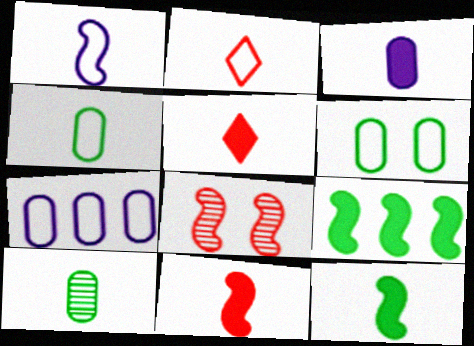[[1, 2, 4], 
[1, 5, 10], 
[1, 8, 9], 
[3, 5, 12]]